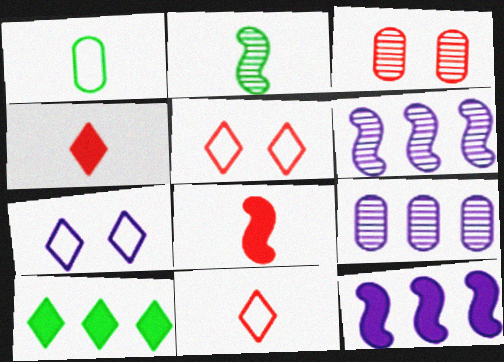[]